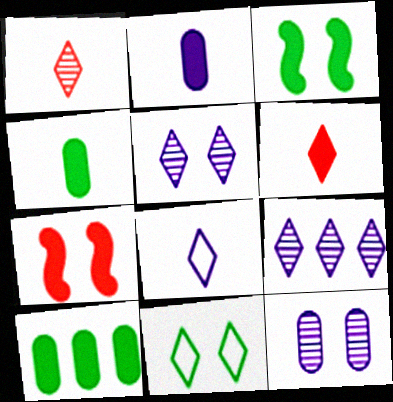[[6, 9, 11], 
[7, 11, 12]]